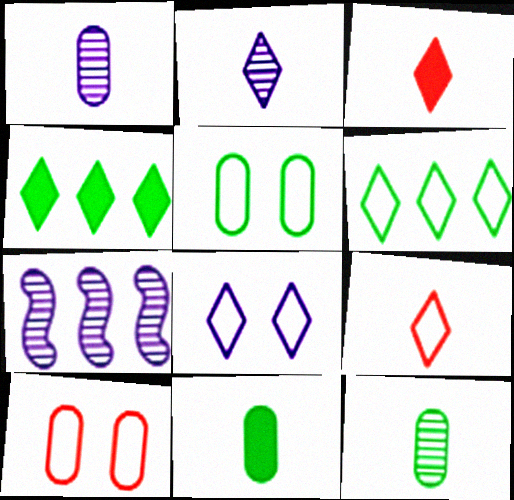[[3, 5, 7], 
[6, 8, 9]]